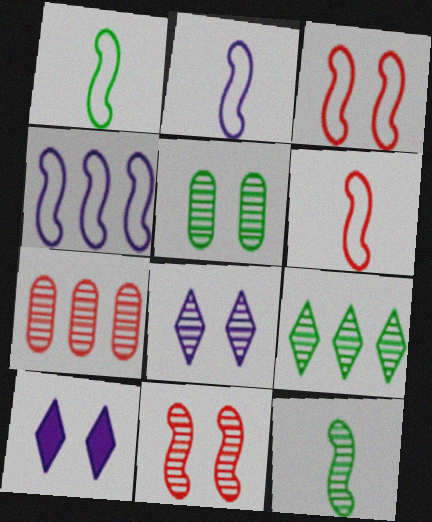[[1, 2, 6], 
[1, 3, 4], 
[1, 7, 10], 
[3, 5, 10], 
[5, 8, 11], 
[5, 9, 12], 
[7, 8, 12]]